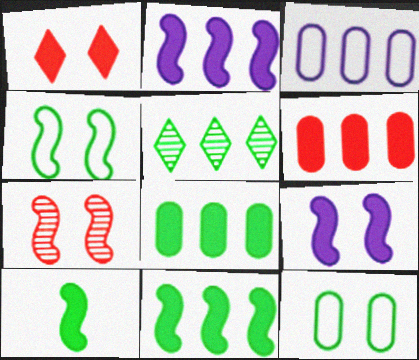[[4, 7, 9], 
[5, 10, 12]]